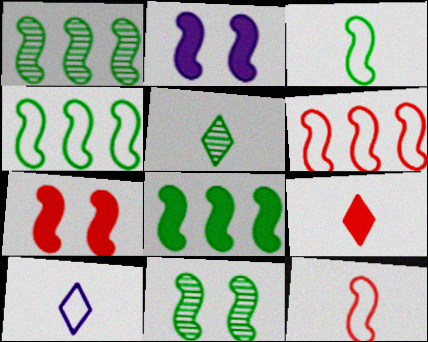[[1, 2, 12], 
[1, 4, 8], 
[3, 8, 11], 
[5, 9, 10]]